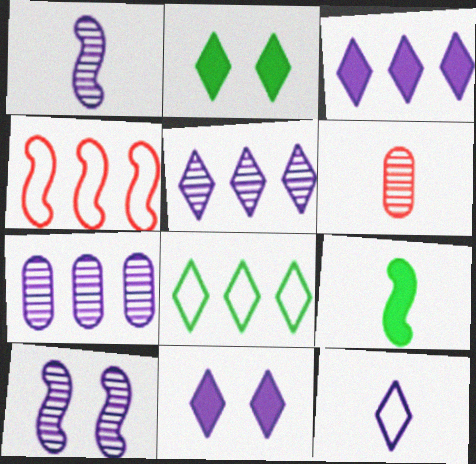[[4, 9, 10], 
[5, 11, 12], 
[6, 9, 12]]